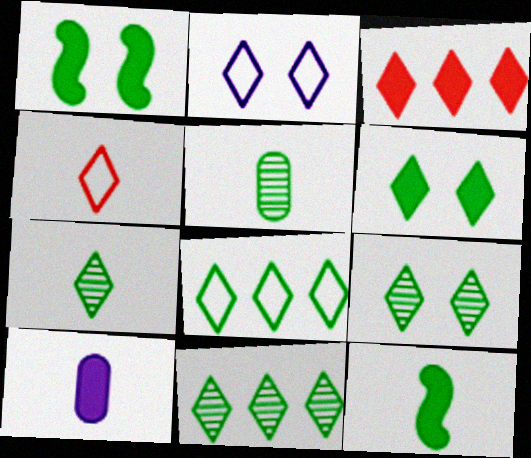[[1, 3, 10], 
[1, 5, 8], 
[2, 3, 7], 
[2, 4, 8], 
[6, 7, 8], 
[7, 9, 11]]